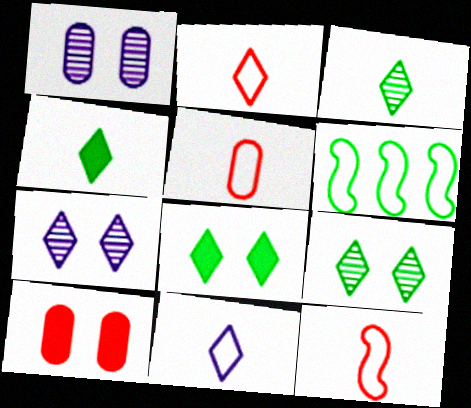[[2, 5, 12]]